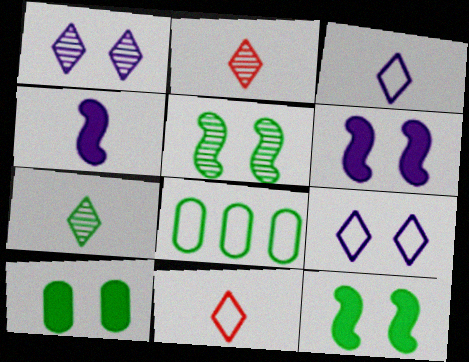[[2, 6, 8], 
[7, 8, 12]]